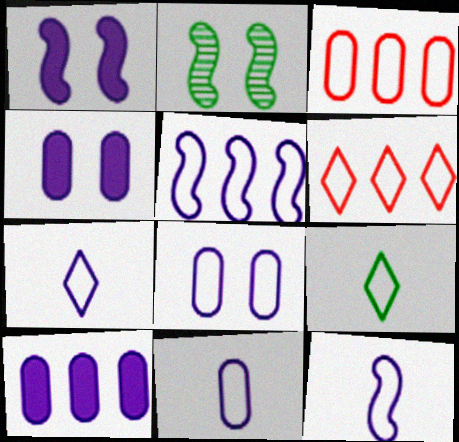[[5, 7, 8], 
[7, 11, 12]]